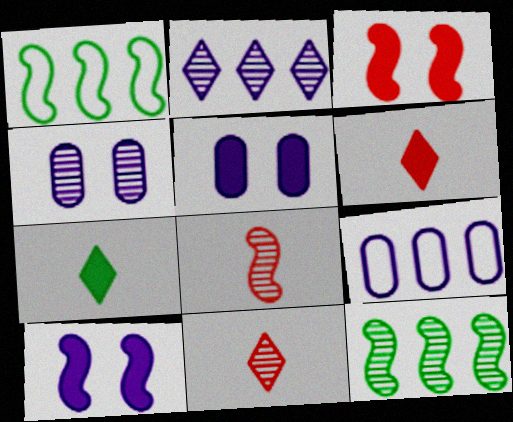[[1, 4, 6], 
[1, 5, 11], 
[1, 8, 10], 
[4, 11, 12]]